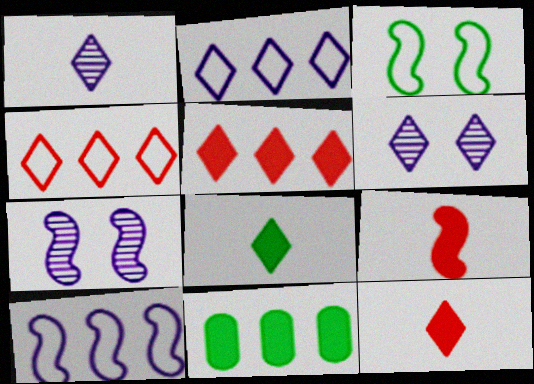[[4, 6, 8]]